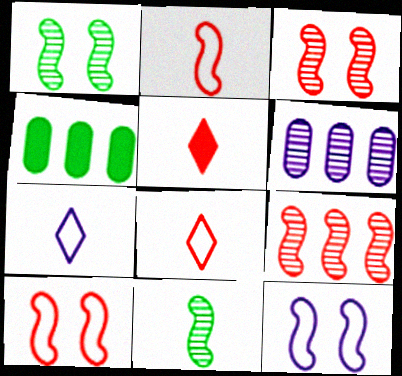[[3, 4, 7]]